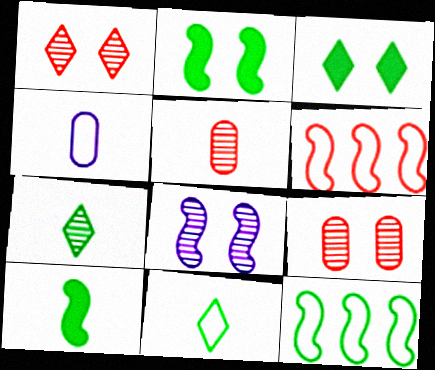[[6, 8, 10]]